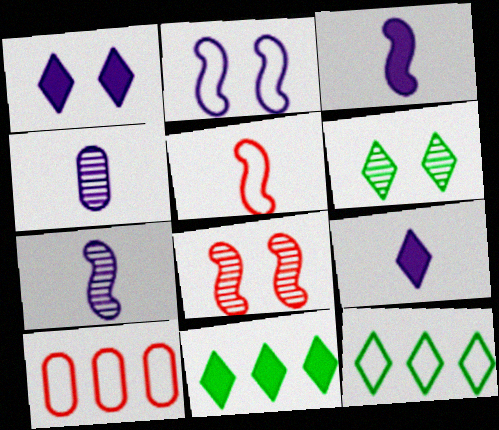[[3, 6, 10]]